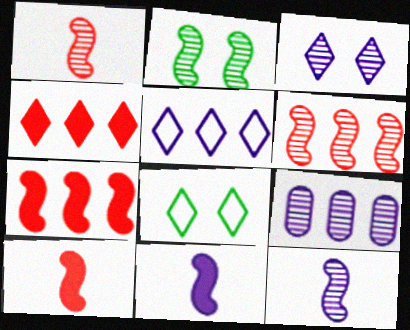[[2, 6, 12], 
[3, 9, 12], 
[8, 9, 10]]